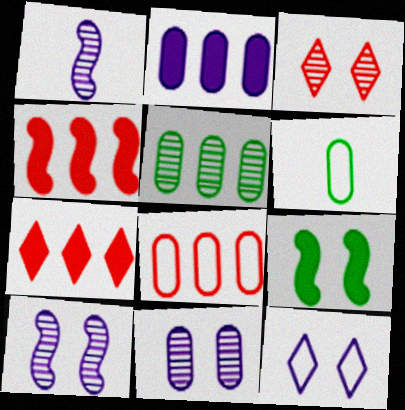[[1, 2, 12], 
[1, 3, 5], 
[2, 5, 8], 
[6, 7, 10]]